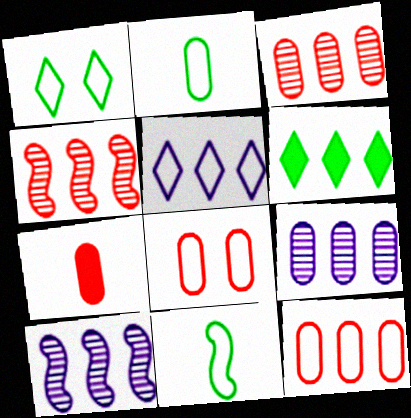[[1, 7, 10], 
[3, 7, 8], 
[5, 8, 11], 
[6, 10, 12]]